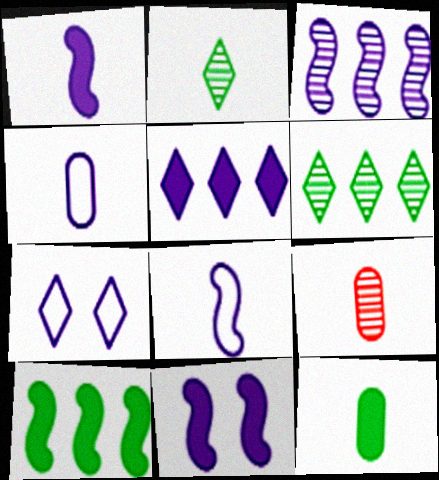[[3, 8, 11], 
[4, 9, 12], 
[7, 9, 10]]